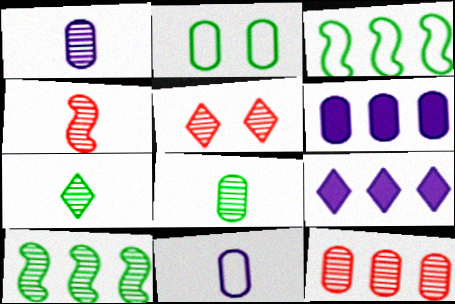[[1, 4, 7], 
[1, 5, 10], 
[2, 4, 9], 
[3, 9, 12], 
[4, 5, 12]]